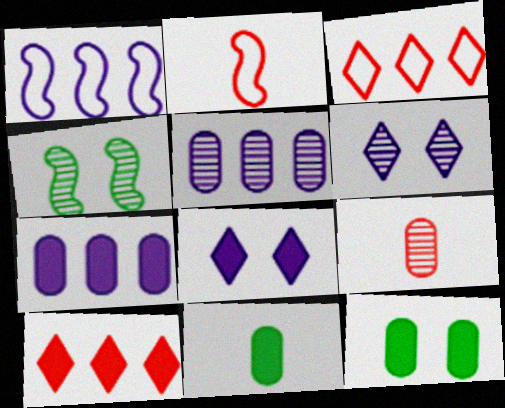[]